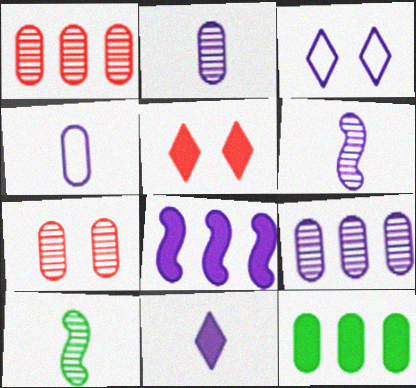[[2, 3, 8], 
[4, 6, 11], 
[4, 7, 12]]